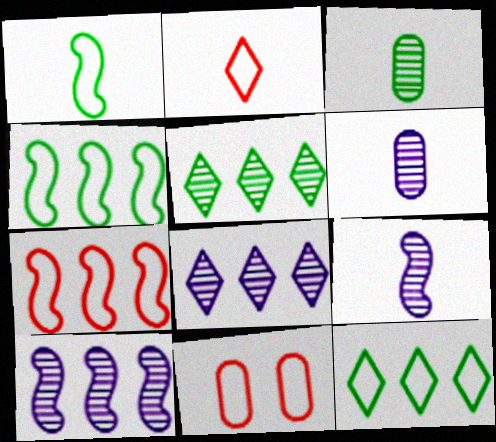[[2, 7, 11]]